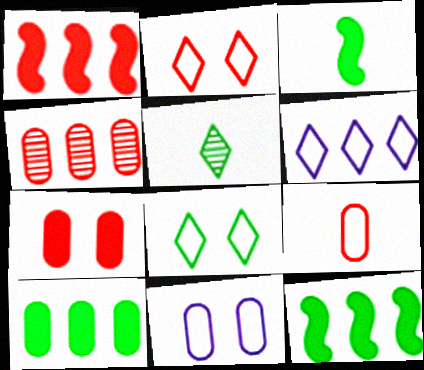[[1, 5, 11], 
[4, 6, 12], 
[4, 7, 9]]